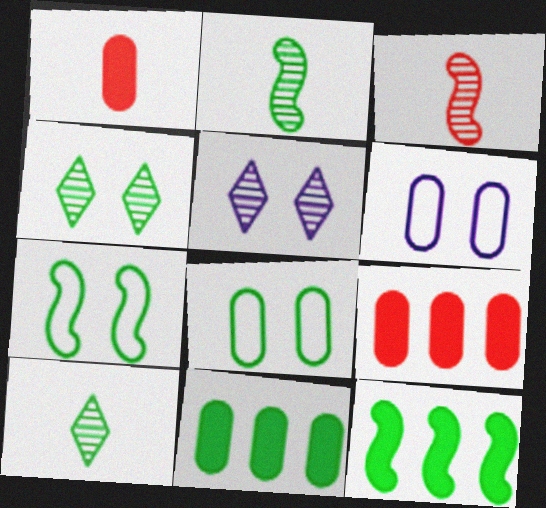[[2, 7, 12], 
[7, 10, 11], 
[8, 10, 12]]